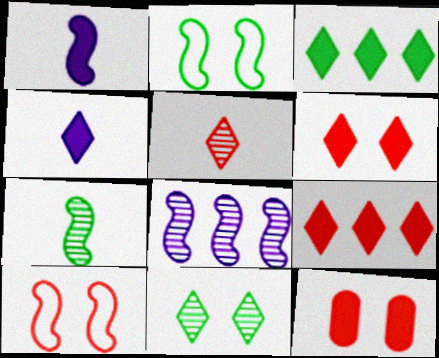[[1, 3, 12], 
[3, 4, 6]]